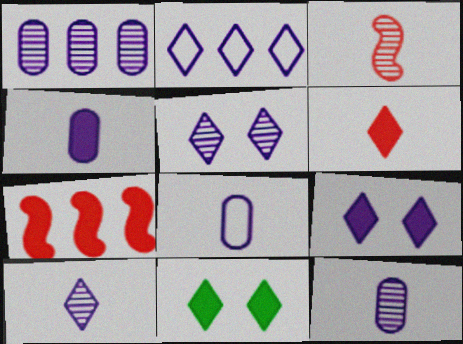[[2, 9, 10], 
[4, 7, 11], 
[4, 8, 12]]